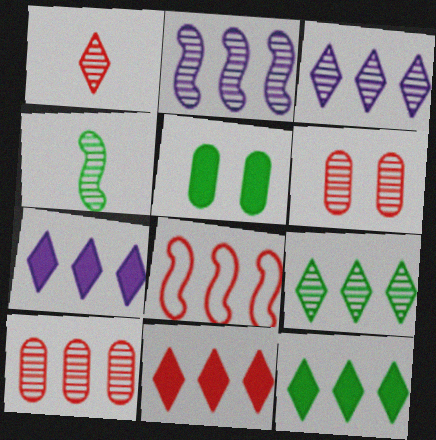[[2, 9, 10], 
[3, 4, 6], 
[7, 11, 12], 
[8, 10, 11]]